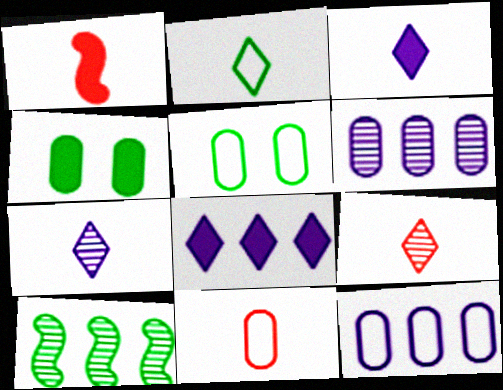[[1, 4, 8], 
[1, 9, 11], 
[2, 3, 9], 
[2, 4, 10], 
[4, 6, 11], 
[5, 11, 12]]